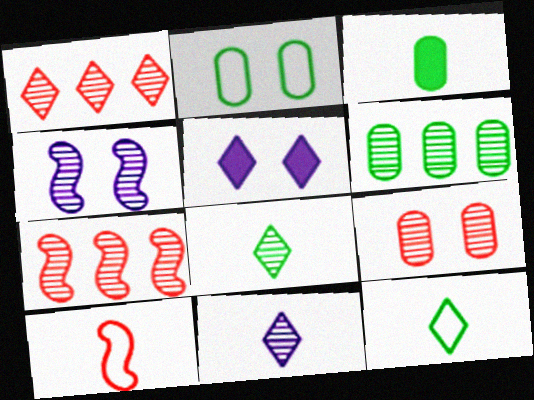[[1, 5, 12], 
[2, 3, 6], 
[3, 10, 11], 
[5, 6, 10]]